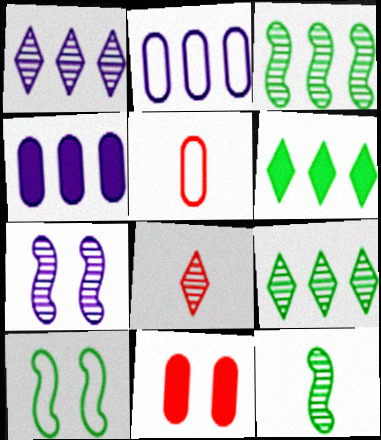[[4, 8, 10], 
[5, 6, 7]]